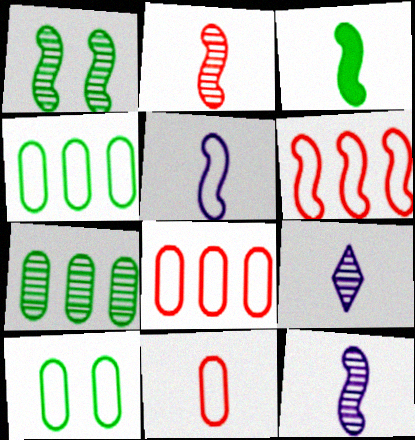[[2, 3, 5], 
[3, 9, 11]]